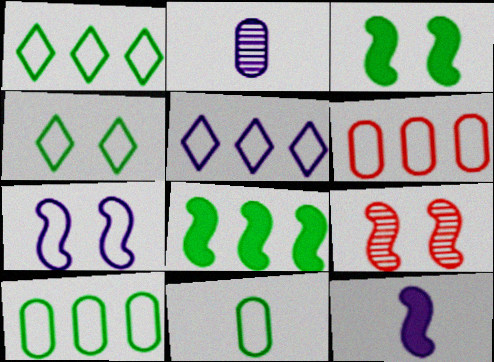[[3, 7, 9]]